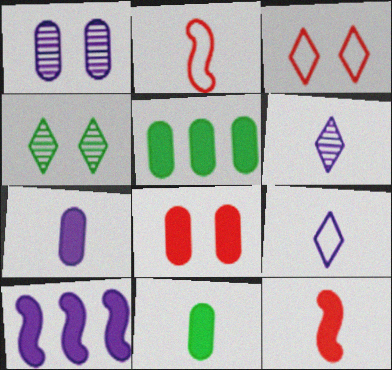[[1, 9, 10], 
[2, 6, 11], 
[5, 7, 8]]